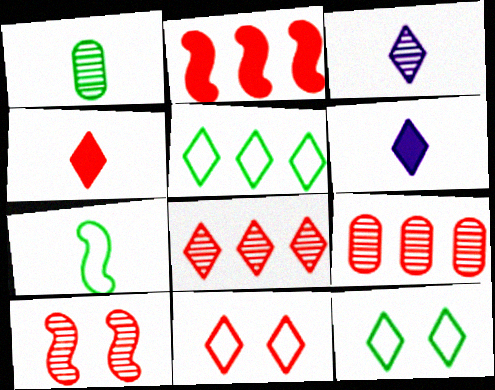[[4, 8, 11], 
[6, 8, 12]]